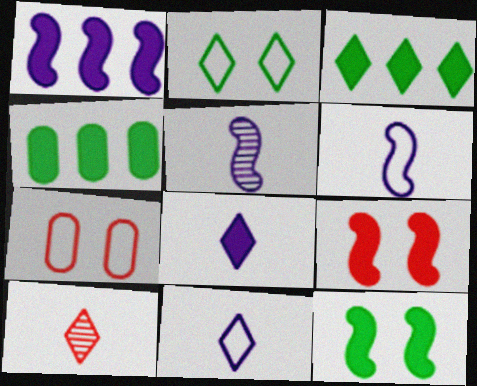[[3, 5, 7], 
[4, 8, 9]]